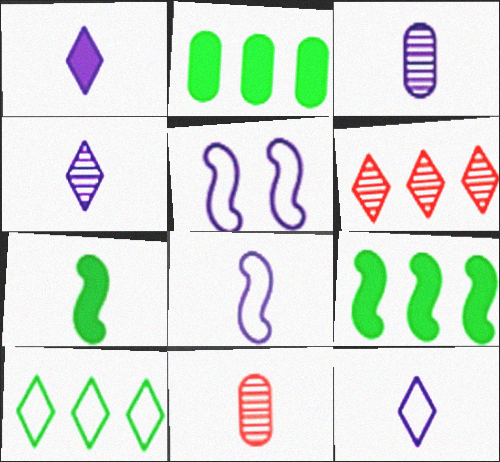[[1, 3, 8], 
[1, 4, 12], 
[7, 11, 12]]